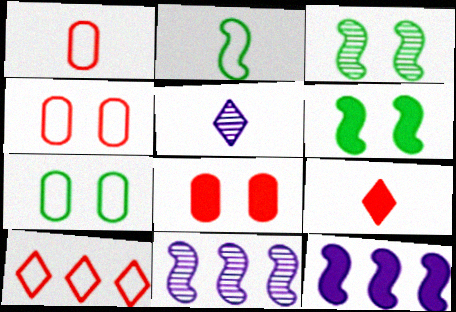[[7, 9, 11]]